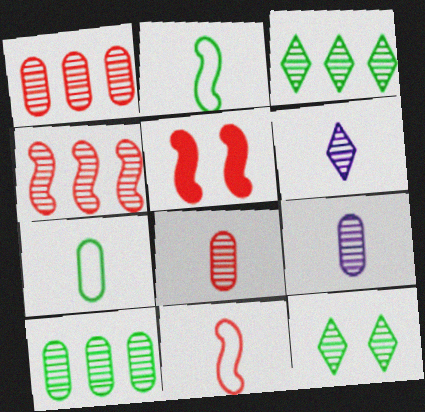[[4, 5, 11], 
[4, 9, 12]]